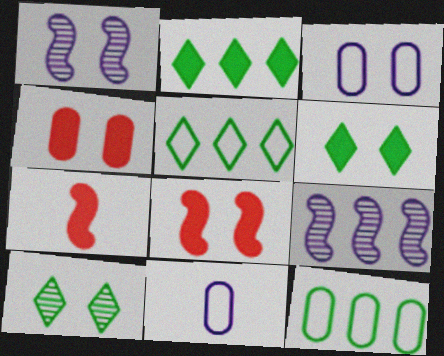[[3, 8, 10]]